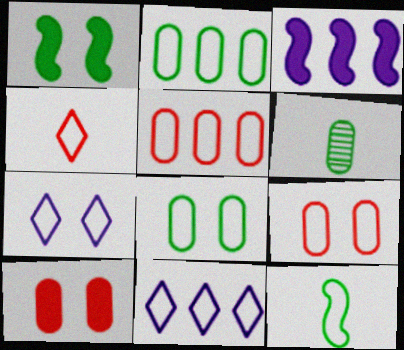[[5, 7, 12], 
[9, 11, 12]]